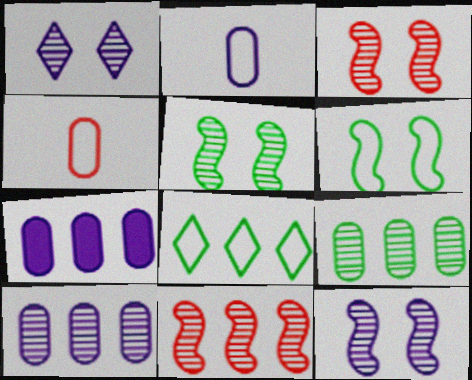[[3, 5, 12], 
[7, 8, 11]]